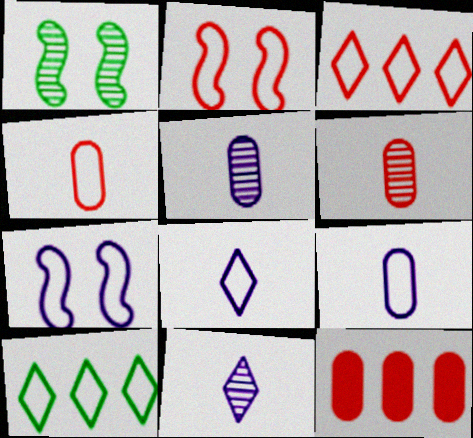[[1, 8, 12], 
[2, 3, 4], 
[2, 9, 10], 
[4, 7, 10]]